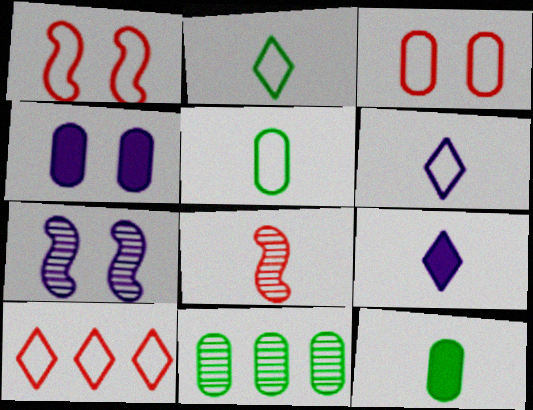[[1, 9, 11], 
[5, 8, 9], 
[6, 8, 12], 
[7, 10, 12]]